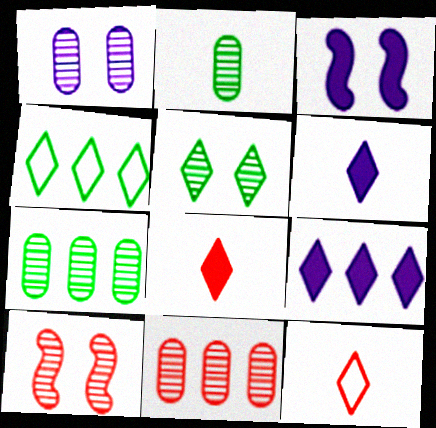[[1, 2, 11], 
[1, 5, 10], 
[3, 7, 12], 
[5, 9, 12]]